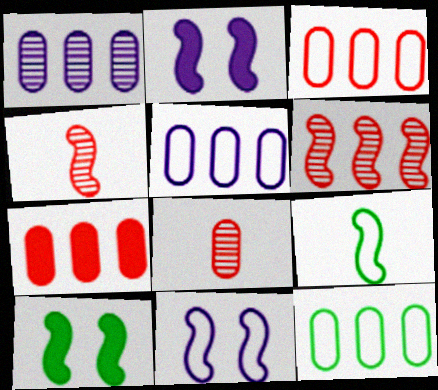[[1, 7, 12], 
[2, 6, 9], 
[3, 5, 12]]